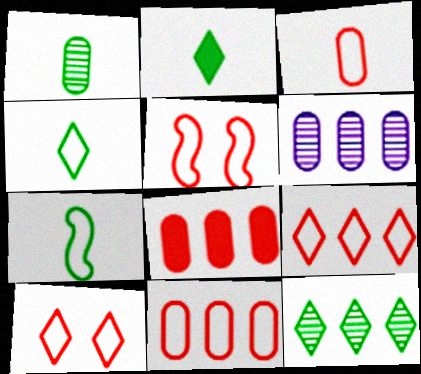[[1, 2, 7], 
[2, 5, 6], 
[3, 5, 9]]